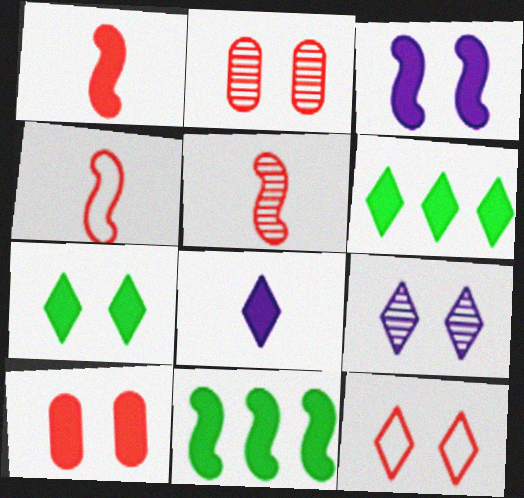[[1, 3, 11], 
[1, 4, 5], 
[3, 7, 10], 
[7, 9, 12], 
[8, 10, 11]]